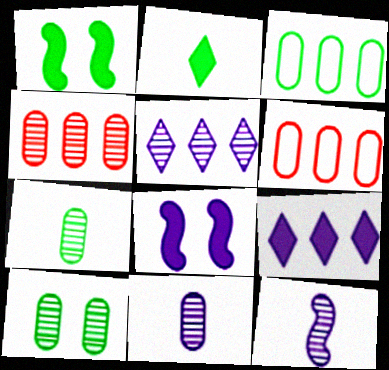[[4, 10, 11]]